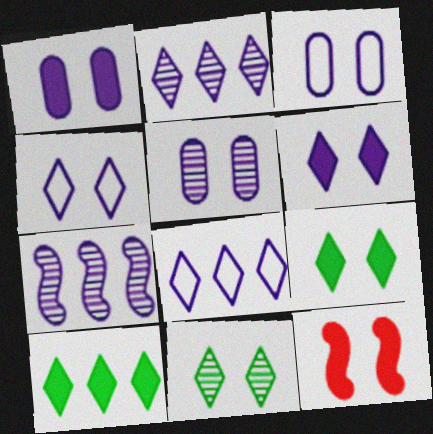[[1, 3, 5], 
[1, 9, 12], 
[3, 11, 12]]